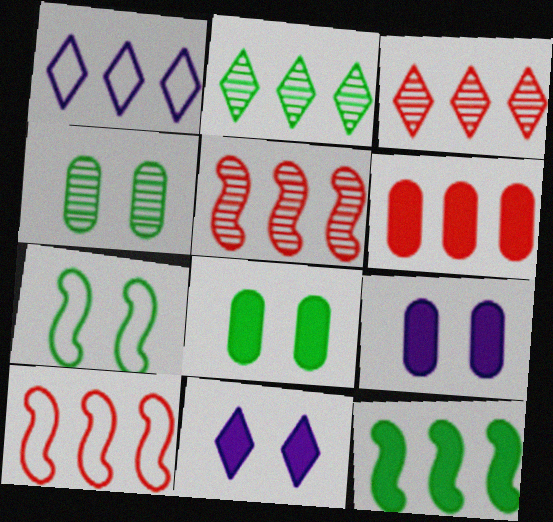[[3, 6, 10]]